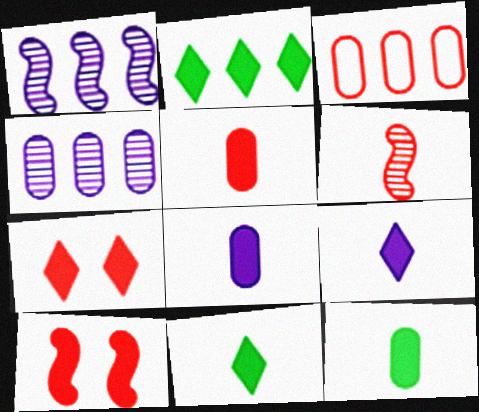[[1, 2, 3], 
[2, 7, 9], 
[2, 8, 10], 
[3, 6, 7], 
[5, 8, 12]]